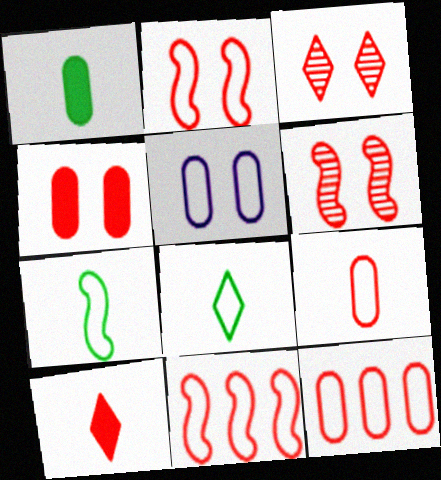[[2, 3, 4], 
[5, 8, 11], 
[6, 10, 12]]